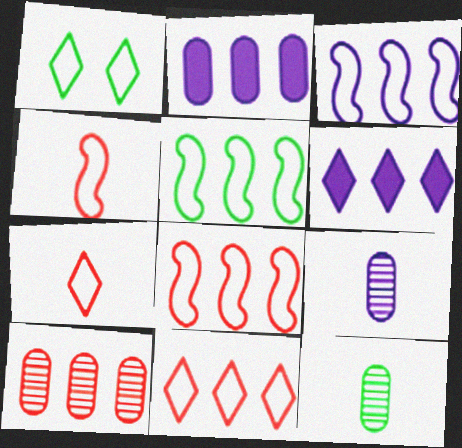[[3, 5, 8], 
[5, 6, 10]]